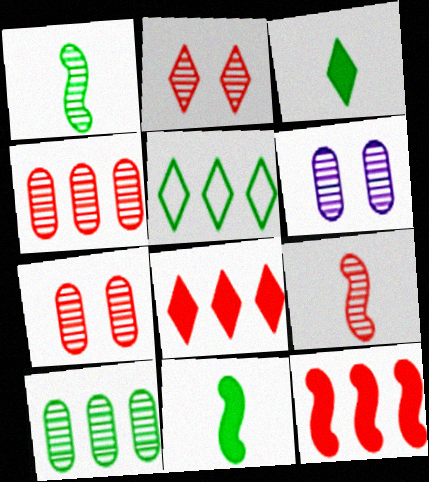[[2, 4, 9]]